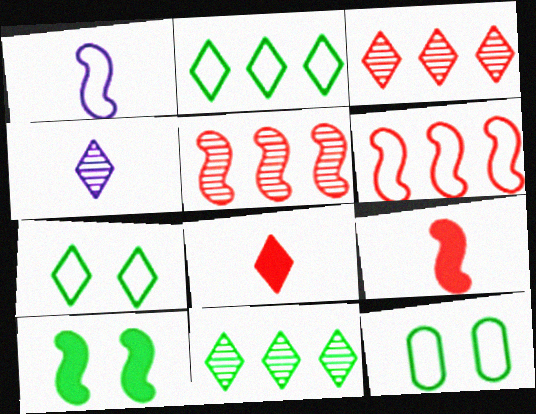[[1, 5, 10]]